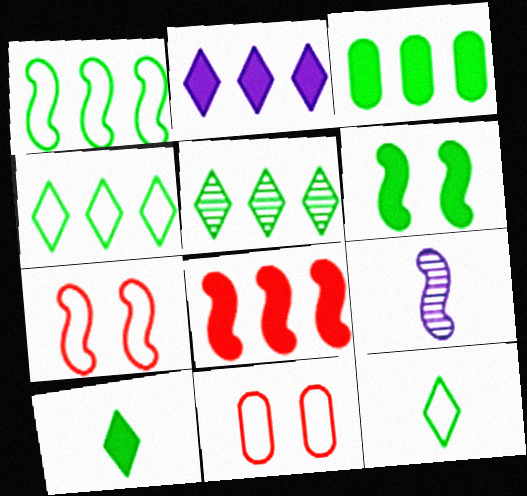[[1, 3, 5], 
[2, 3, 8], 
[3, 6, 10]]